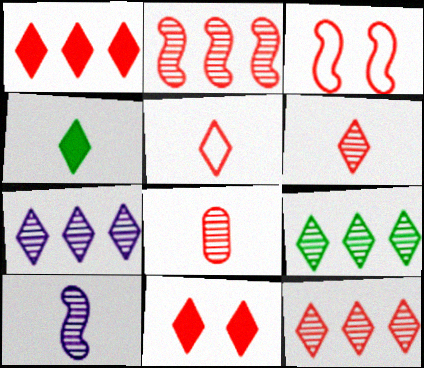[[1, 3, 8], 
[5, 11, 12], 
[7, 9, 12]]